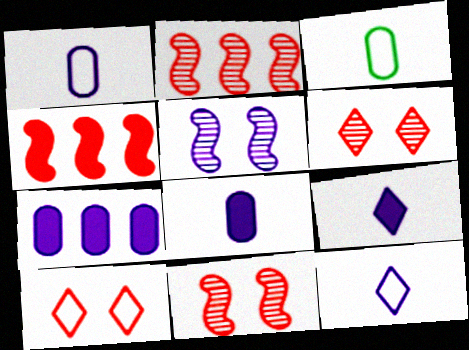[[5, 7, 12]]